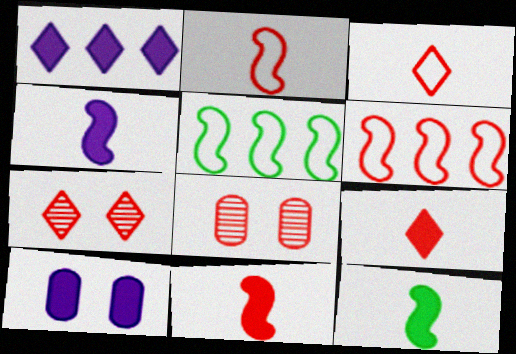[[1, 4, 10], 
[4, 11, 12], 
[6, 8, 9]]